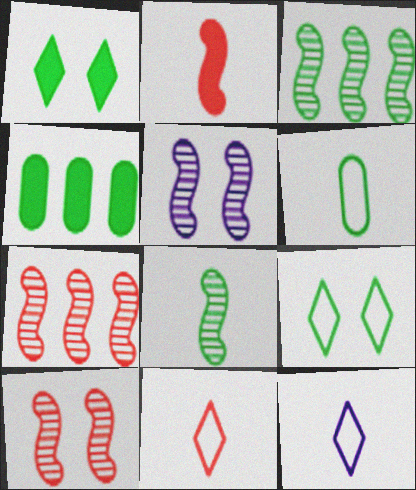[[1, 3, 6], 
[4, 5, 11], 
[4, 8, 9], 
[4, 10, 12], 
[5, 7, 8]]